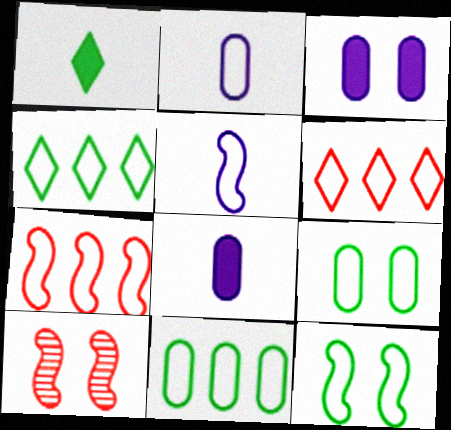[[2, 6, 12], 
[4, 8, 10], 
[5, 6, 9], 
[5, 7, 12]]